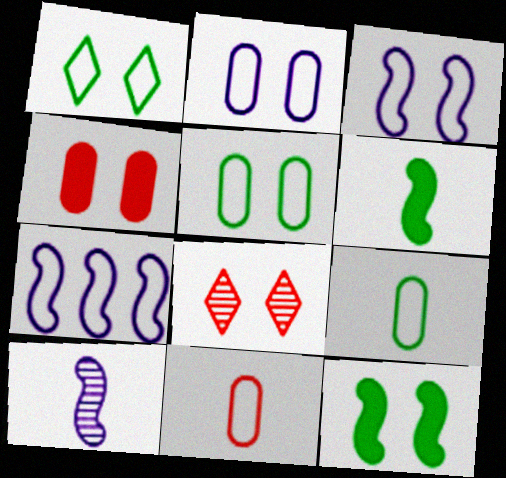[[1, 7, 11], 
[2, 8, 12]]